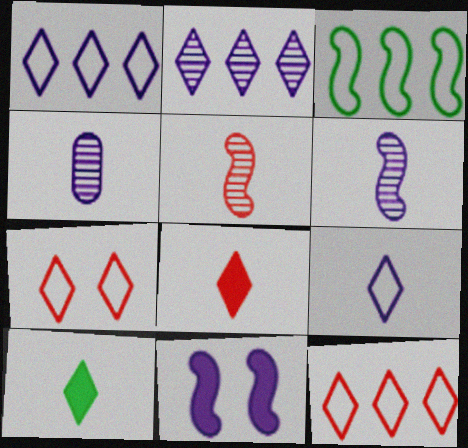[[1, 4, 11], 
[2, 7, 10], 
[3, 5, 11]]